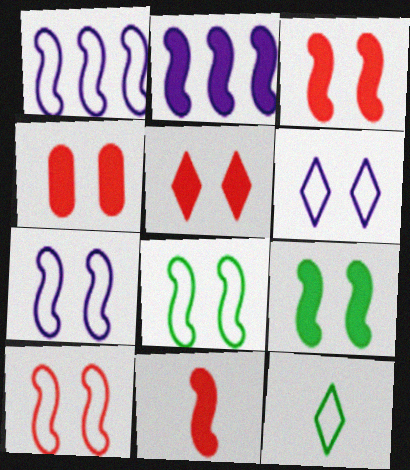[[2, 9, 11], 
[3, 4, 5], 
[7, 8, 10]]